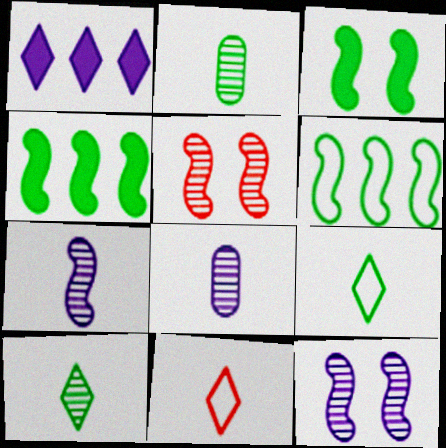[]